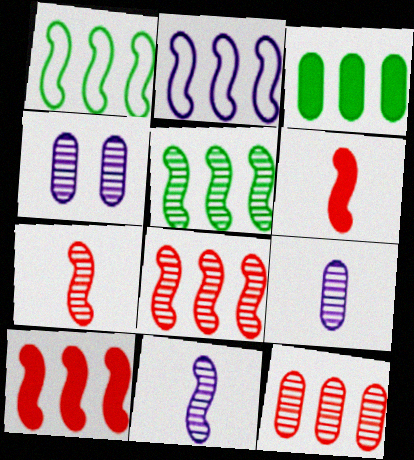[[2, 5, 10]]